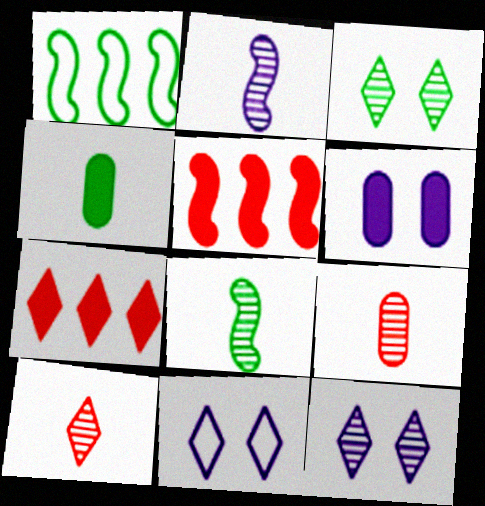[[1, 3, 4], 
[1, 6, 10]]